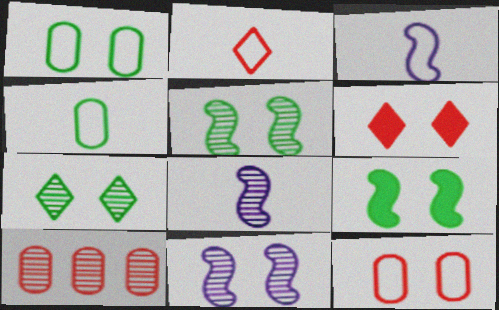[[1, 6, 11], 
[1, 7, 9], 
[2, 3, 4], 
[7, 8, 10]]